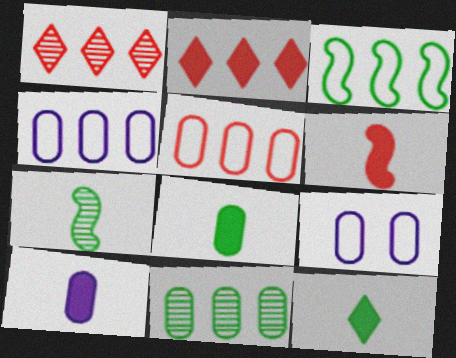[[2, 7, 9], 
[6, 10, 12]]